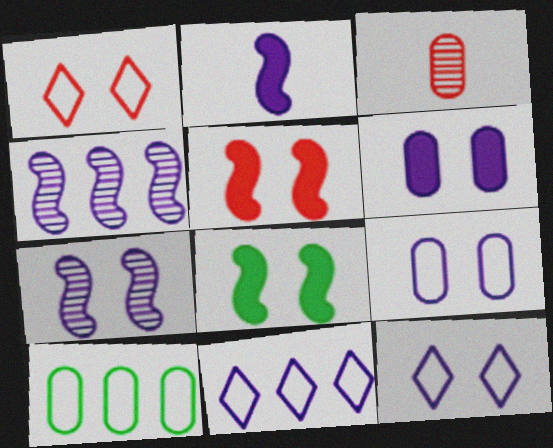[[3, 6, 10], 
[3, 8, 11], 
[6, 7, 12]]